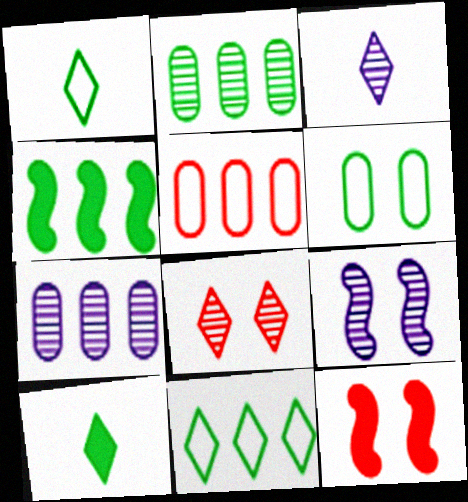[[1, 7, 12], 
[2, 4, 11], 
[3, 7, 9], 
[5, 9, 10]]